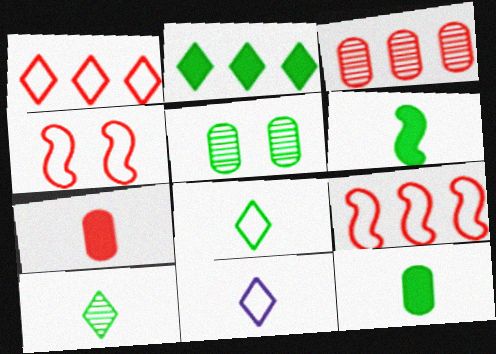[]